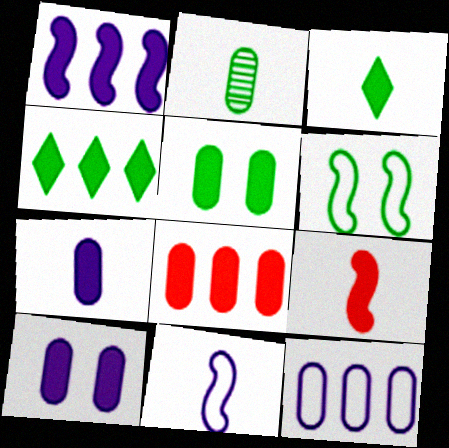[[1, 4, 8], 
[2, 4, 6], 
[3, 7, 9], 
[4, 9, 10], 
[5, 7, 8]]